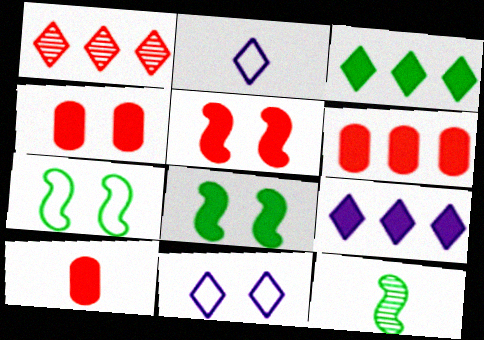[[2, 10, 12], 
[4, 6, 10], 
[6, 11, 12], 
[8, 9, 10]]